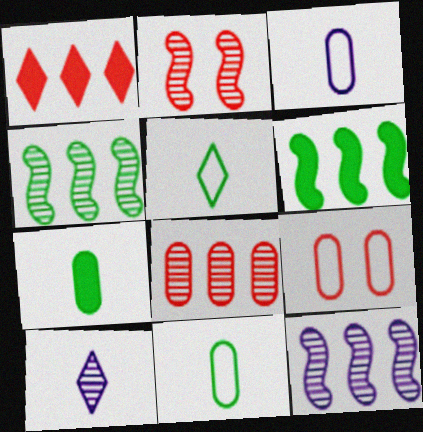[[6, 9, 10]]